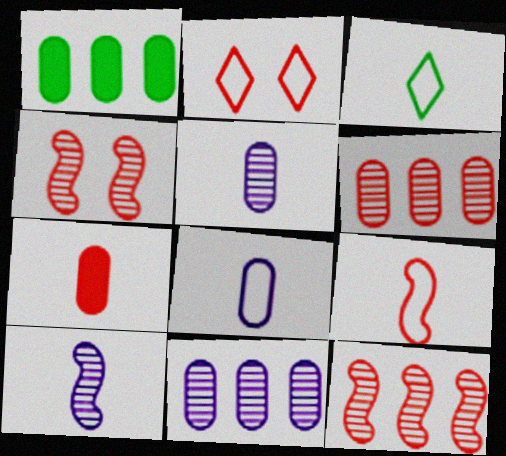[[1, 2, 10], 
[2, 7, 12], 
[3, 7, 10], 
[3, 8, 9]]